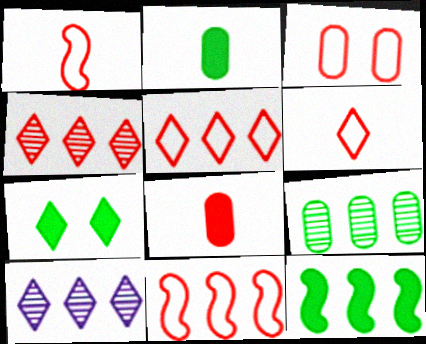[[1, 3, 5], 
[2, 7, 12], 
[3, 6, 11], 
[6, 7, 10]]